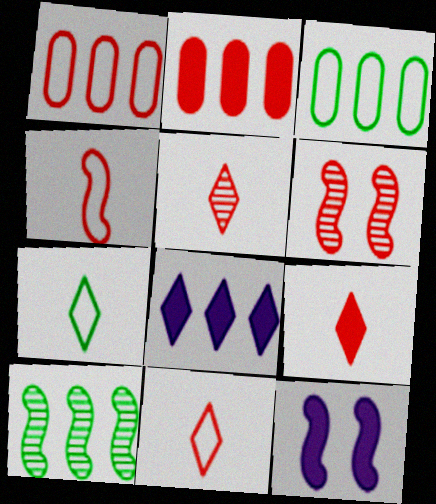[[1, 6, 9], 
[1, 8, 10], 
[2, 6, 11], 
[3, 5, 12], 
[4, 10, 12], 
[5, 9, 11]]